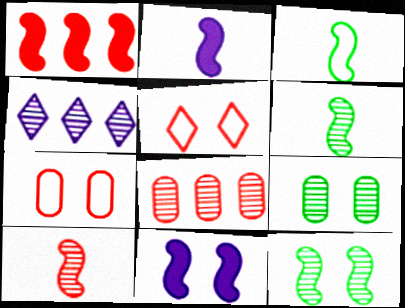[[2, 3, 10], 
[4, 9, 10], 
[5, 9, 11]]